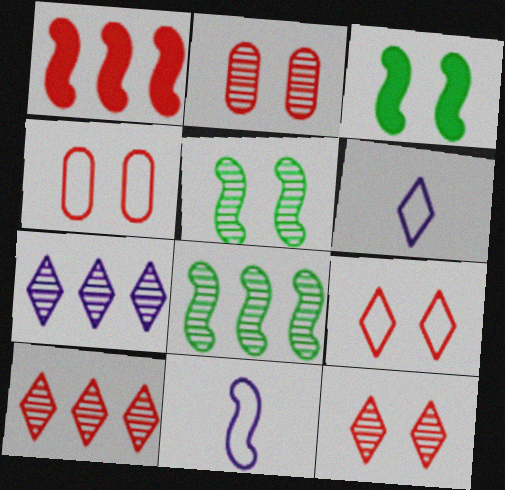[[1, 5, 11]]